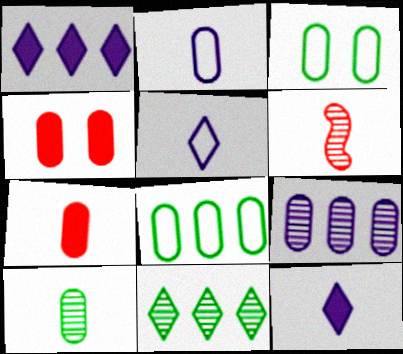[[1, 3, 6], 
[2, 7, 10], 
[3, 7, 9]]